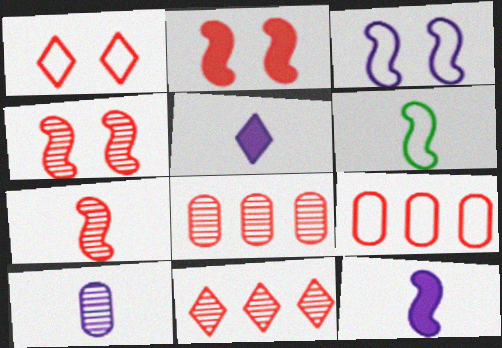[[6, 7, 12]]